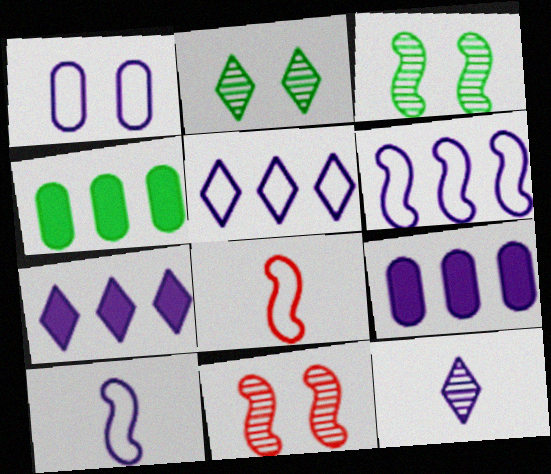[[1, 5, 10], 
[2, 8, 9]]